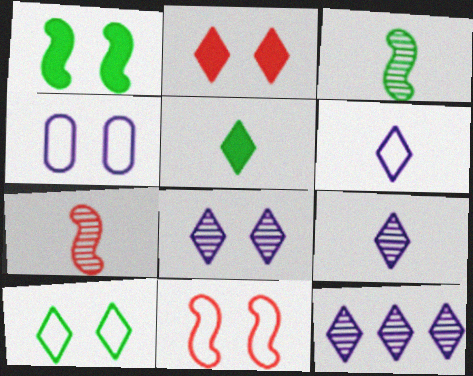[[2, 8, 10], 
[4, 10, 11], 
[8, 9, 12]]